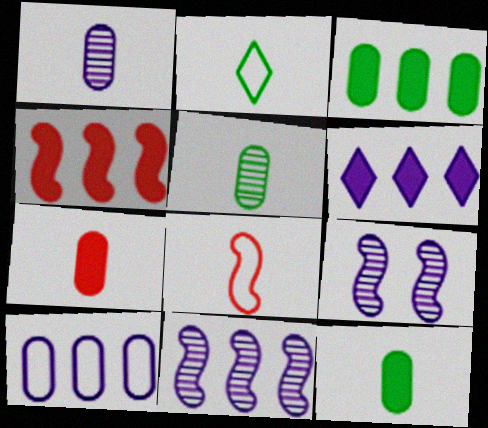[[3, 4, 6], 
[6, 10, 11]]